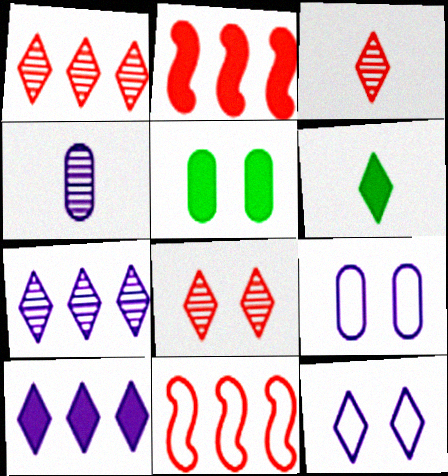[[1, 3, 8], 
[1, 6, 12]]